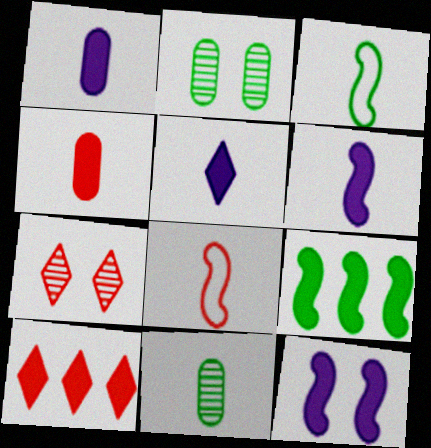[[1, 5, 6], 
[5, 8, 11]]